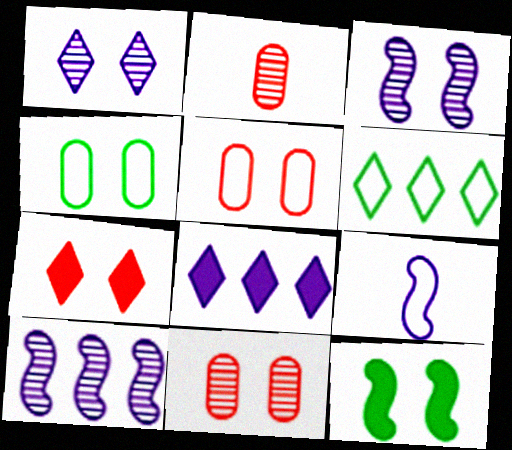[[1, 5, 12], 
[3, 4, 7], 
[5, 6, 9]]